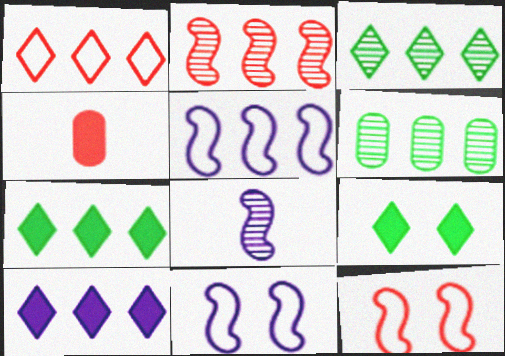[[1, 3, 10], 
[3, 4, 11]]